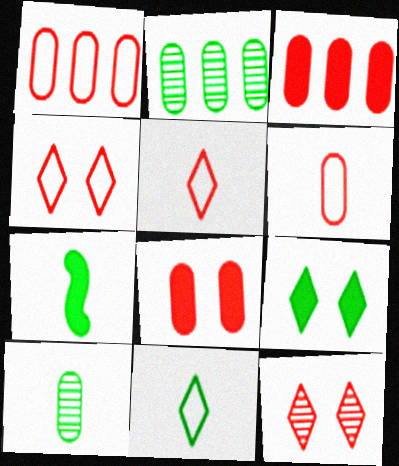[[7, 10, 11]]